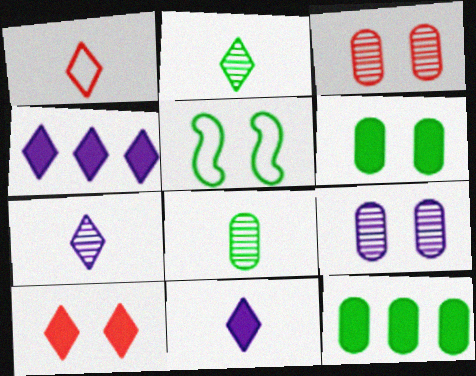[[1, 2, 11], 
[2, 5, 12], 
[5, 9, 10]]